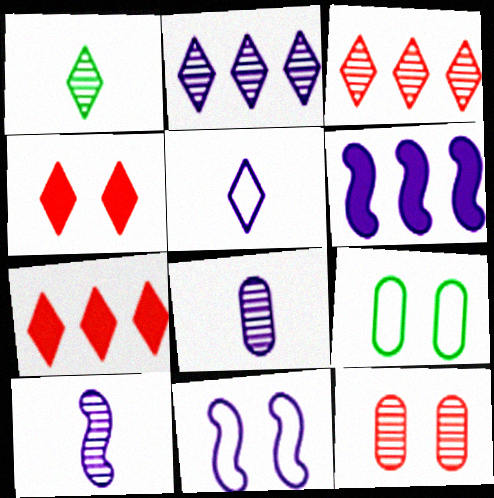[[6, 10, 11], 
[7, 9, 10]]